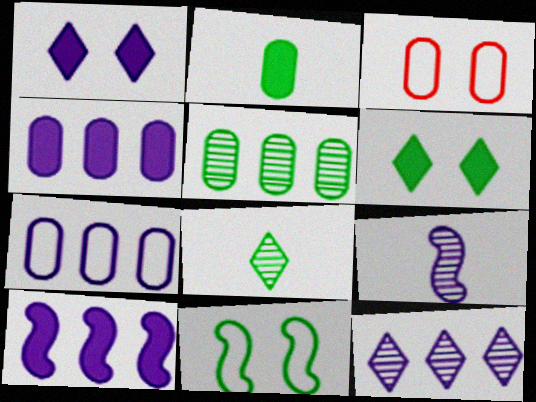[[1, 7, 9], 
[3, 8, 10], 
[7, 10, 12]]